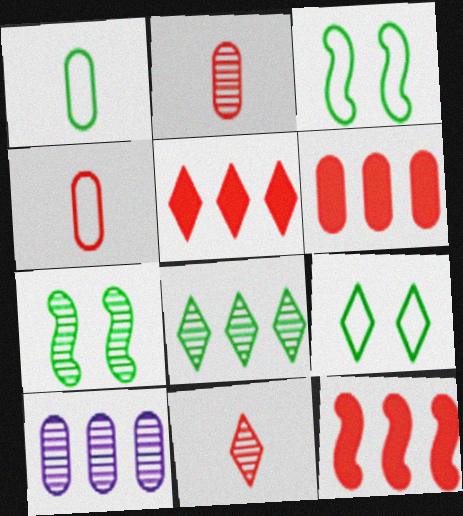[[5, 6, 12], 
[7, 10, 11]]